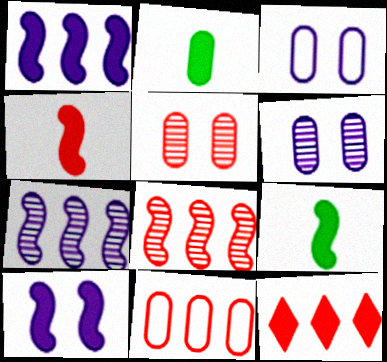[[2, 6, 11], 
[2, 10, 12], 
[8, 11, 12]]